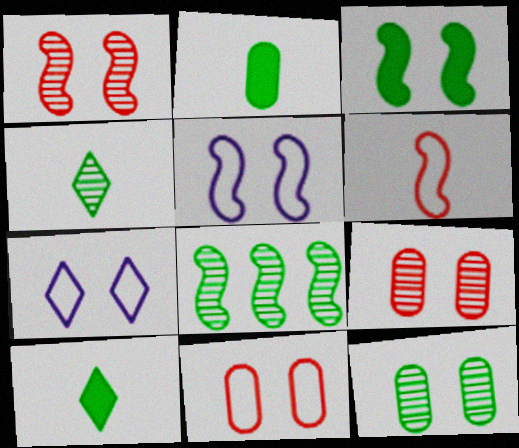[[1, 3, 5], 
[3, 7, 9], 
[4, 8, 12]]